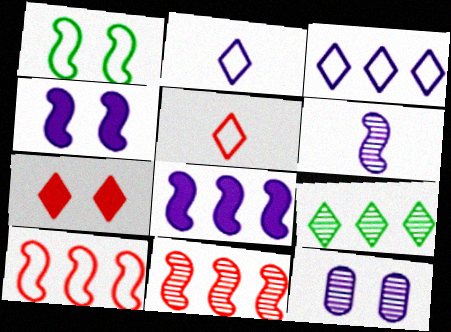[[1, 7, 12], 
[2, 7, 9], 
[2, 8, 12]]